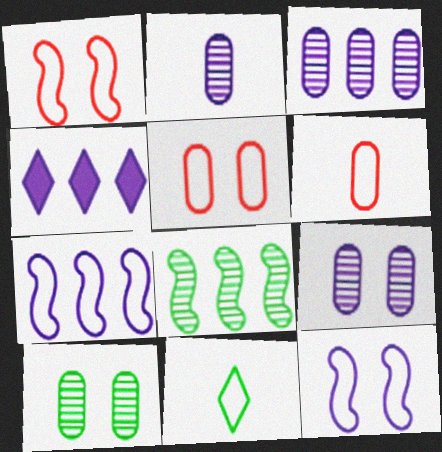[[2, 3, 9], 
[2, 4, 12], 
[3, 4, 7], 
[5, 7, 11]]